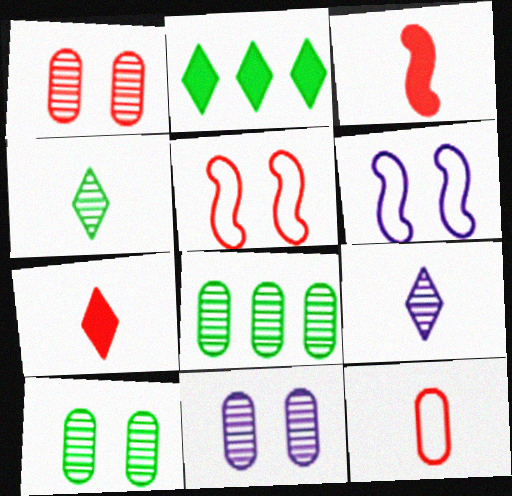[[1, 10, 11], 
[6, 7, 8]]